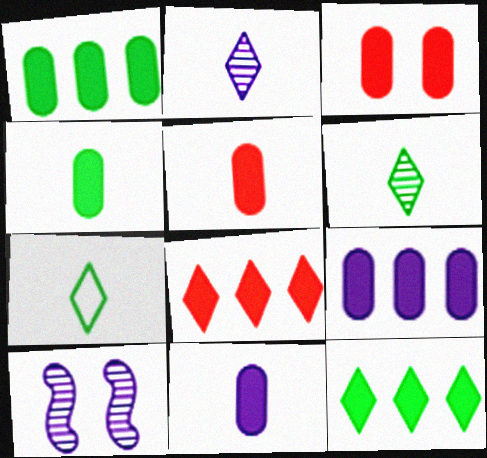[[1, 3, 11], 
[3, 4, 9], 
[4, 5, 11]]